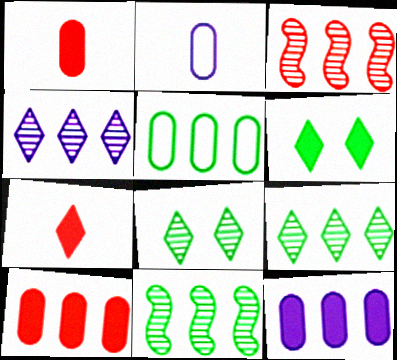[[2, 3, 6]]